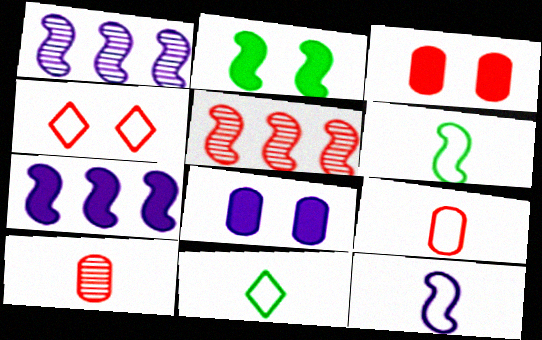[[1, 3, 11], 
[2, 5, 12], 
[5, 8, 11], 
[9, 11, 12]]